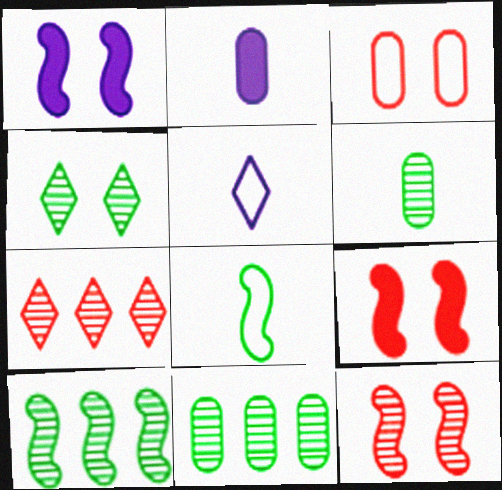[[1, 3, 4], 
[2, 3, 11], 
[4, 6, 10], 
[5, 9, 11]]